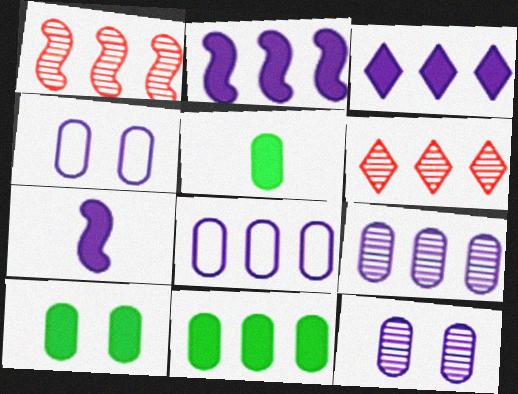[[5, 10, 11]]